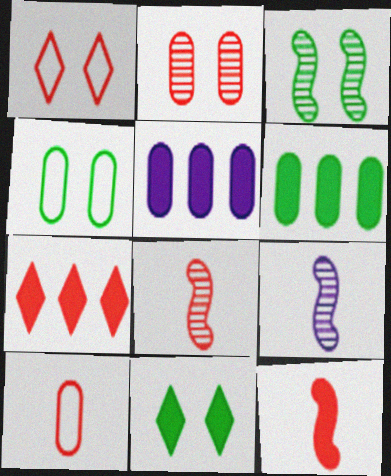[[1, 6, 9], 
[3, 4, 11], 
[4, 7, 9], 
[5, 11, 12]]